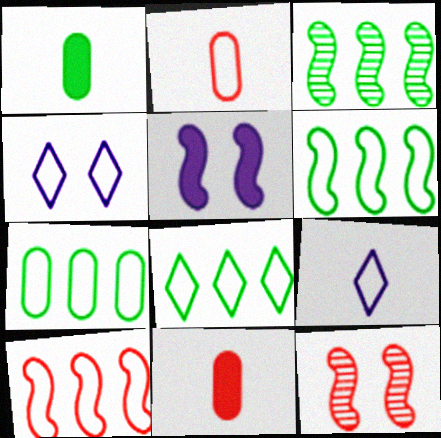[[2, 4, 6], 
[3, 4, 11], 
[6, 7, 8]]